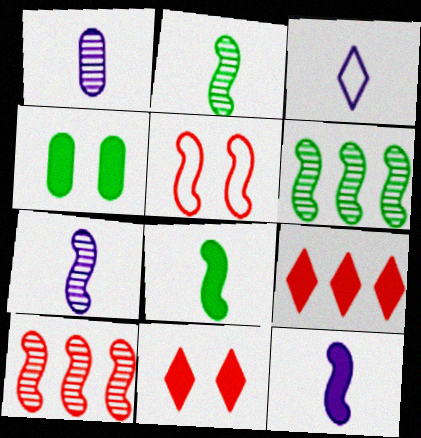[[1, 3, 12], 
[3, 4, 10], 
[4, 9, 12], 
[5, 6, 12]]